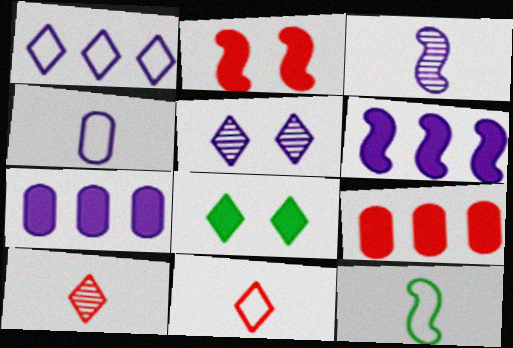[[1, 8, 10], 
[4, 5, 6], 
[4, 11, 12], 
[5, 9, 12]]